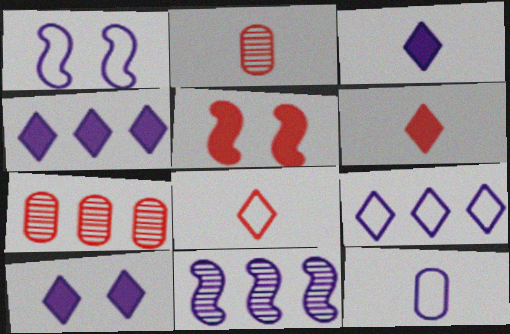[[1, 9, 12], 
[3, 4, 10], 
[5, 7, 8], 
[10, 11, 12]]